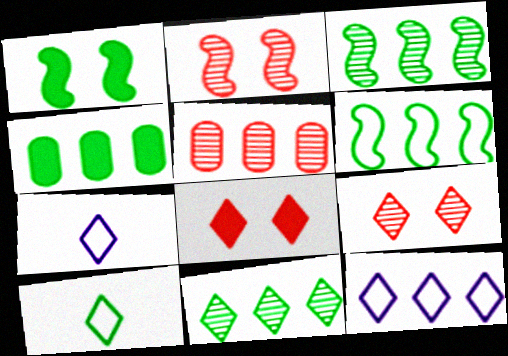[[1, 5, 7], 
[2, 4, 7], 
[4, 6, 11], 
[7, 8, 11]]